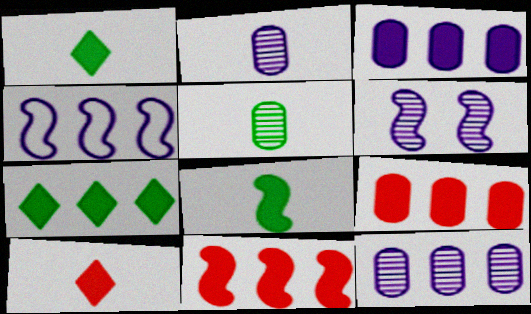[[3, 7, 11]]